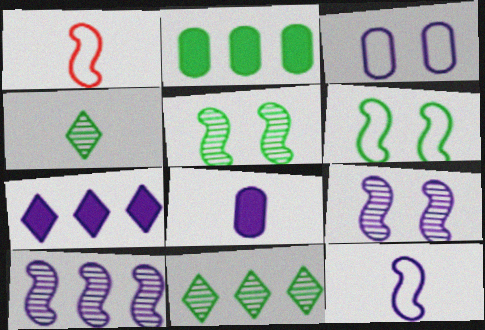[[1, 4, 8], 
[2, 4, 6]]